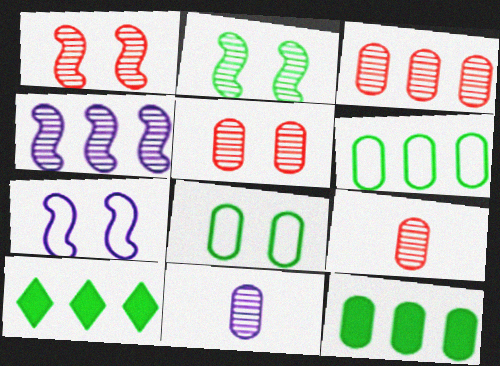[[3, 5, 9], 
[7, 9, 10]]